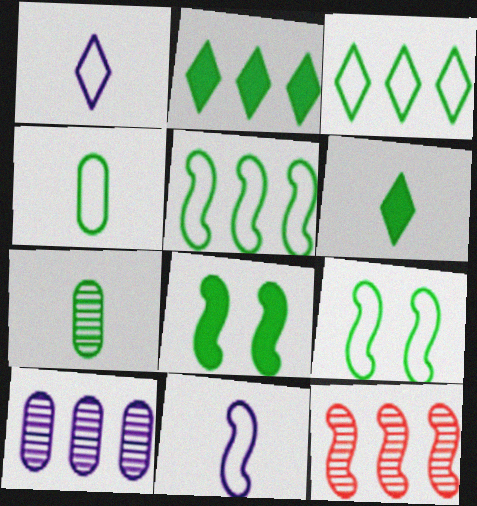[[2, 7, 9], 
[3, 4, 9], 
[3, 7, 8], 
[8, 11, 12]]